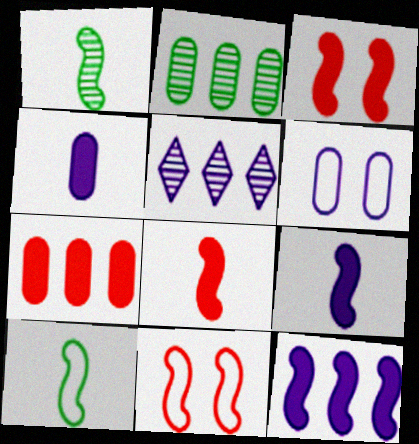[[1, 11, 12], 
[5, 6, 9]]